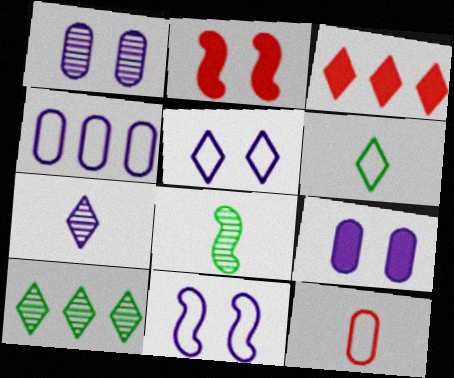[]